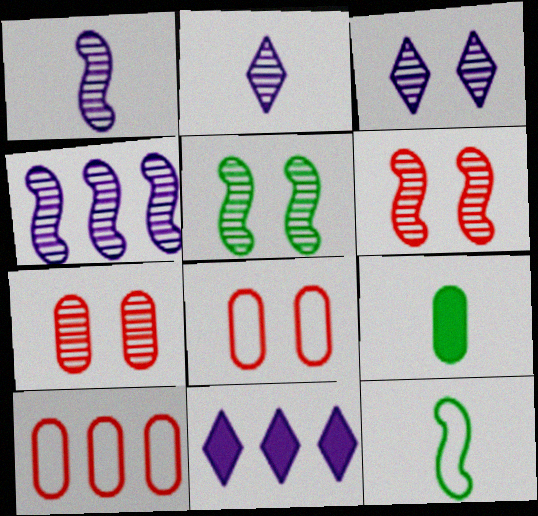[[3, 5, 7], 
[7, 11, 12]]